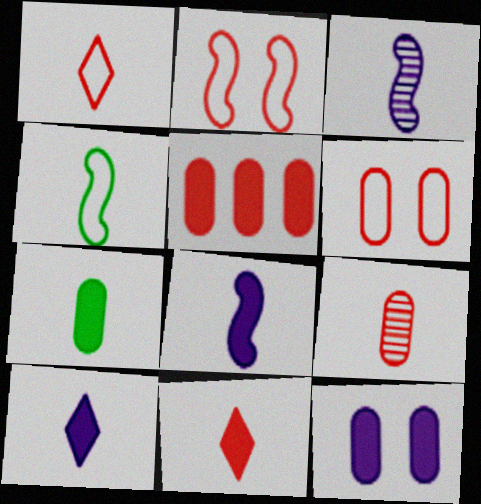[[1, 3, 7], 
[4, 9, 10], 
[5, 6, 9], 
[5, 7, 12], 
[7, 8, 11]]